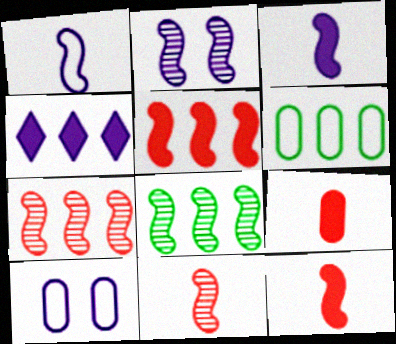[[2, 8, 11], 
[4, 6, 7]]